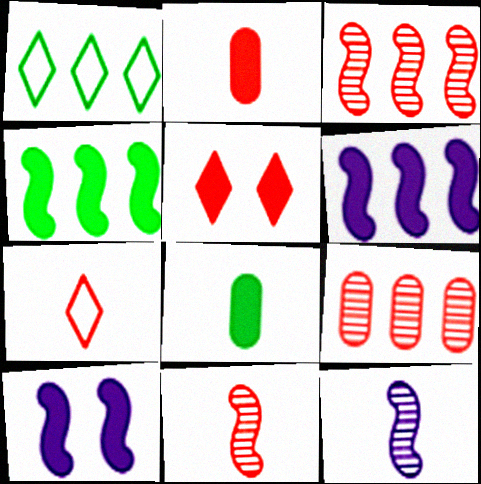[[1, 6, 9], 
[2, 7, 11], 
[5, 6, 8], 
[7, 8, 12]]